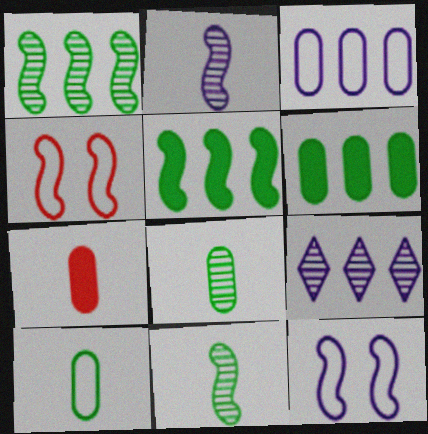[[2, 4, 5]]